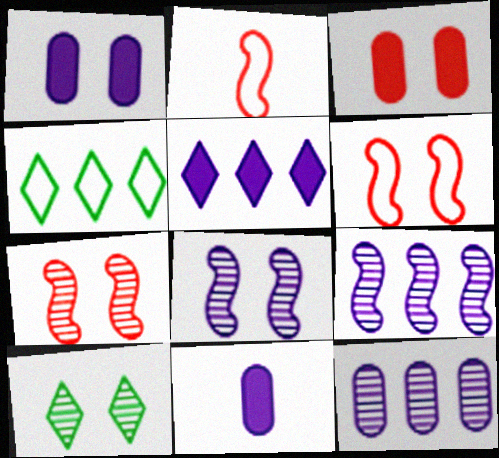[[1, 6, 10], 
[4, 7, 11]]